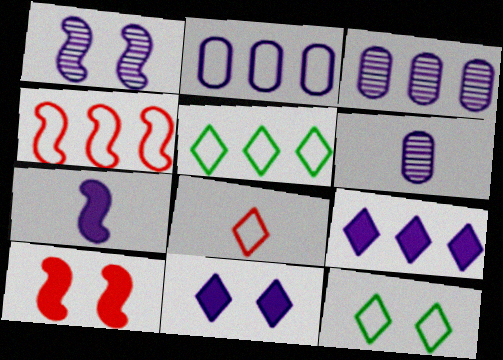[[2, 4, 5], 
[5, 6, 10]]